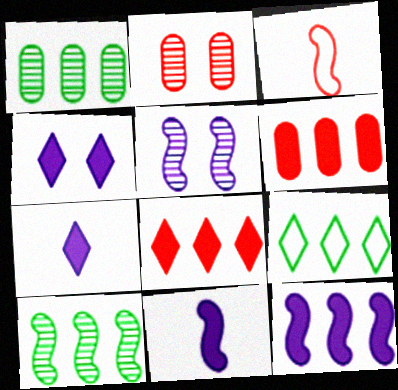[[1, 3, 4], 
[2, 3, 8], 
[2, 9, 11]]